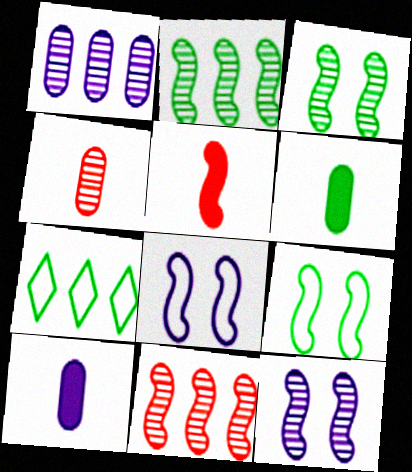[[2, 5, 8], 
[3, 6, 7]]